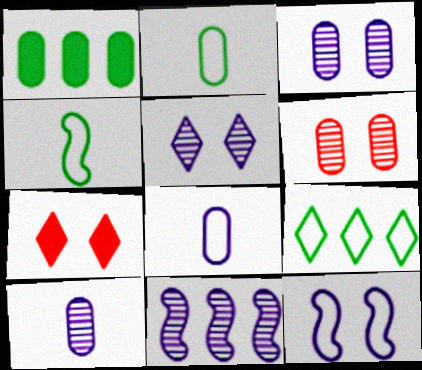[[1, 6, 8], 
[2, 7, 11], 
[5, 10, 11]]